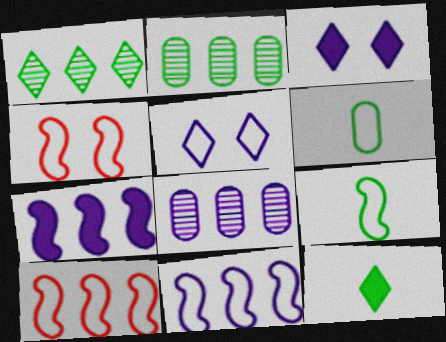[[4, 8, 12], 
[4, 9, 11], 
[5, 6, 10]]